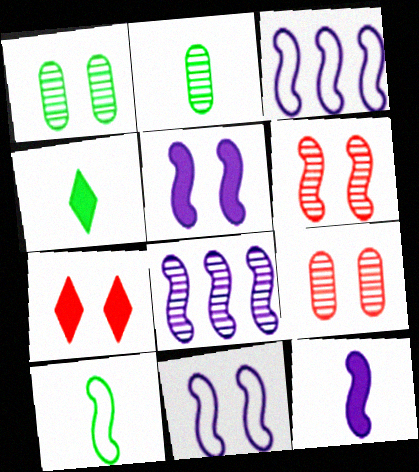[[1, 7, 11], 
[2, 3, 7], 
[2, 4, 10], 
[3, 4, 9], 
[8, 11, 12]]